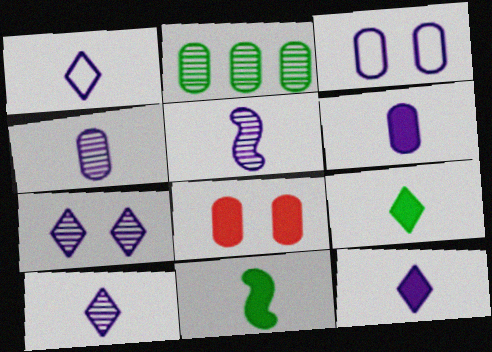[[1, 5, 6], 
[1, 10, 12], 
[4, 5, 10]]